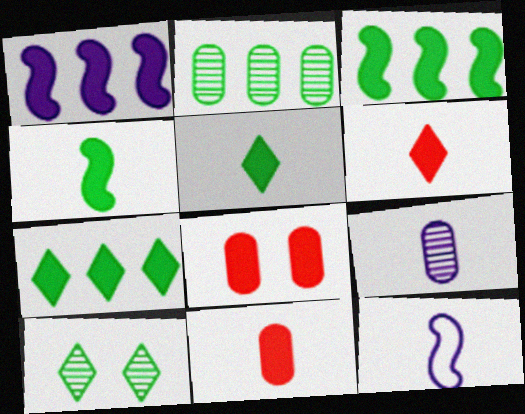[[1, 5, 8]]